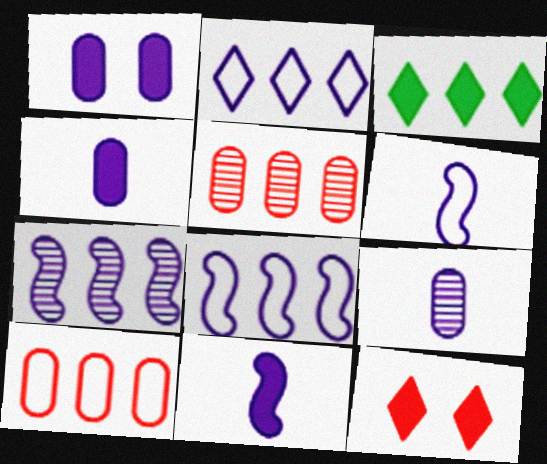[[3, 5, 8], 
[3, 7, 10]]